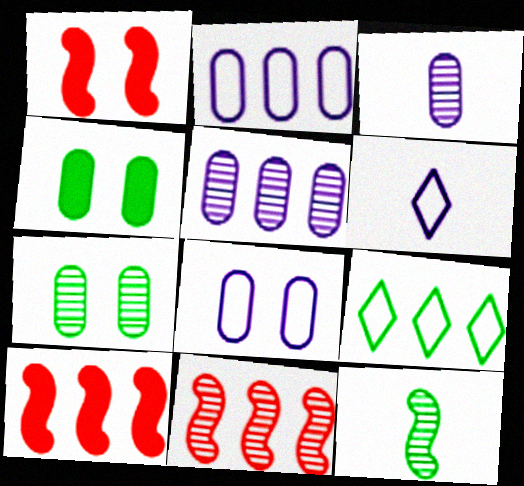[[1, 3, 9], 
[4, 6, 11], 
[4, 9, 12], 
[5, 9, 10], 
[6, 7, 10]]